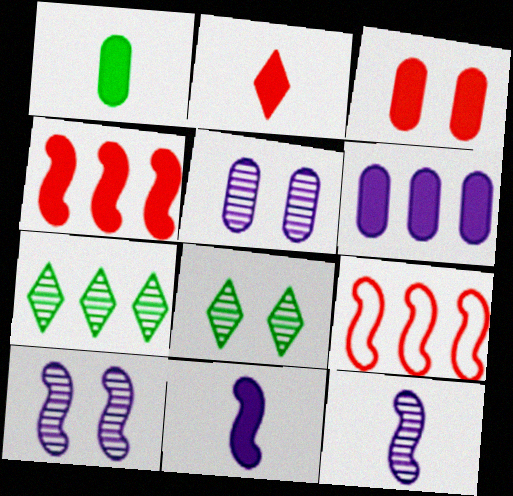[[1, 2, 11], 
[1, 3, 6], 
[2, 3, 4], 
[6, 7, 9]]